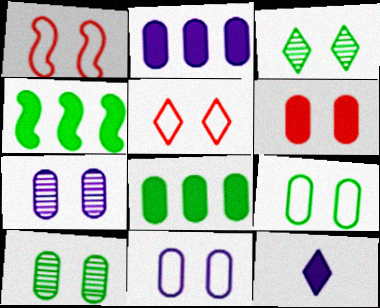[[4, 6, 12], 
[6, 7, 9], 
[6, 10, 11]]